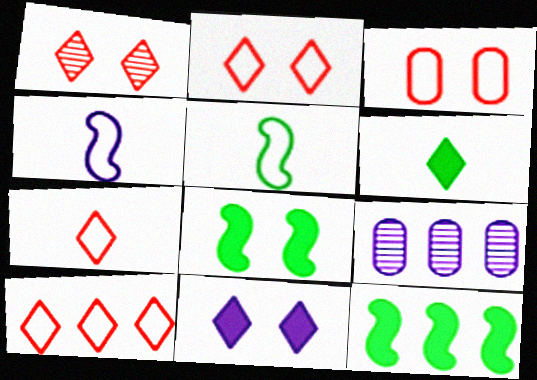[[2, 7, 10], 
[4, 9, 11], 
[7, 8, 9], 
[9, 10, 12]]